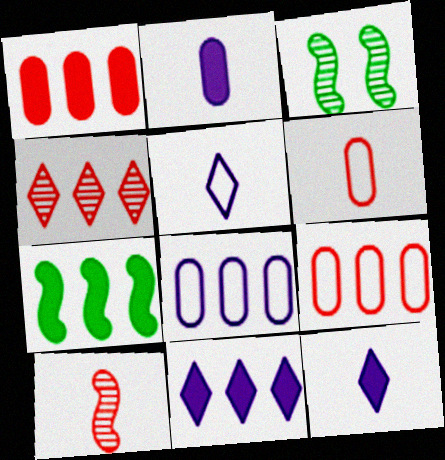[[1, 3, 5], 
[1, 7, 11], 
[3, 6, 11], 
[3, 9, 12], 
[4, 7, 8]]